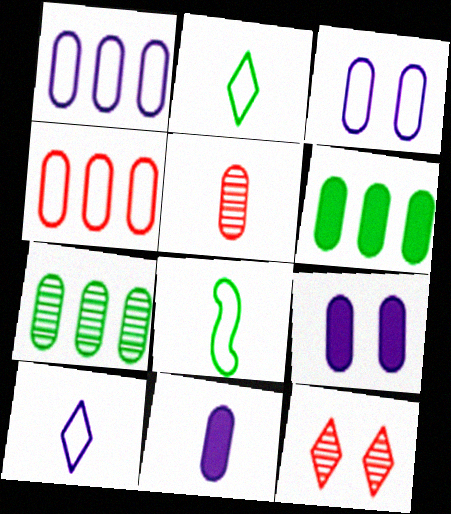[[3, 5, 6]]